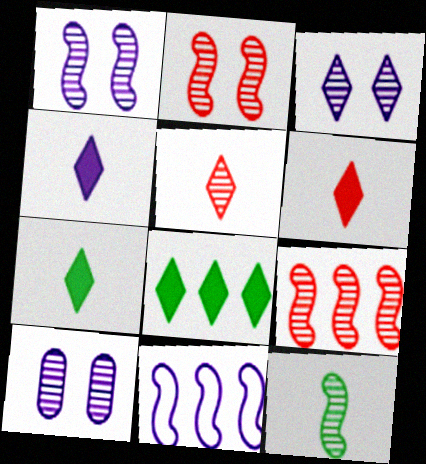[[1, 3, 10], 
[1, 9, 12], 
[4, 6, 7], 
[4, 10, 11]]